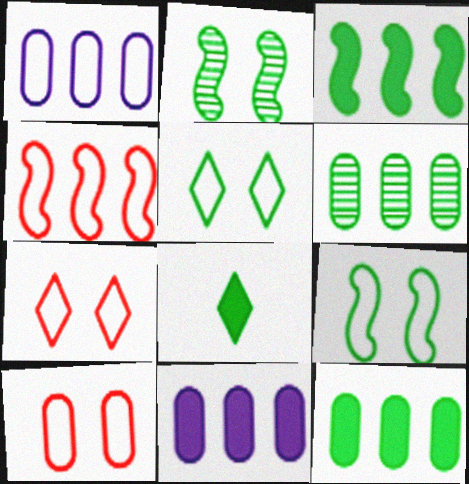[[6, 8, 9]]